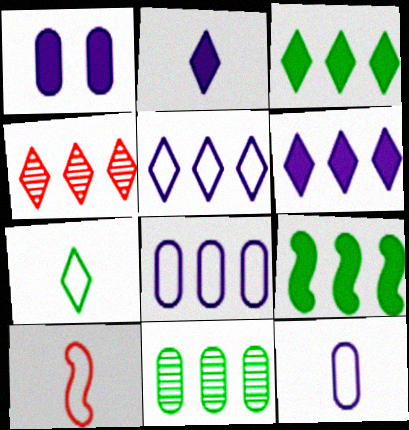[[3, 4, 5], 
[4, 8, 9], 
[7, 10, 12]]